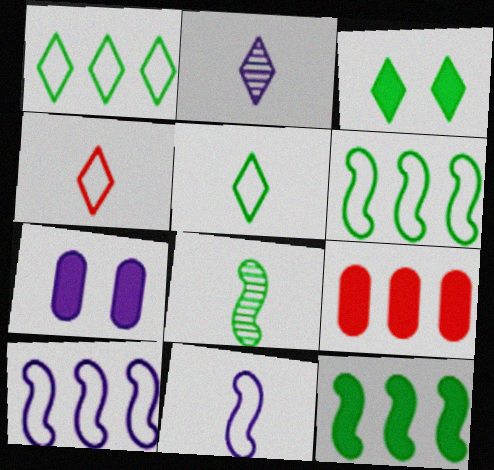[[2, 7, 10]]